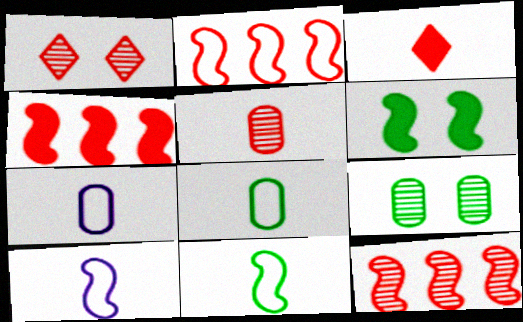[[1, 5, 12], 
[2, 4, 12], 
[6, 10, 12]]